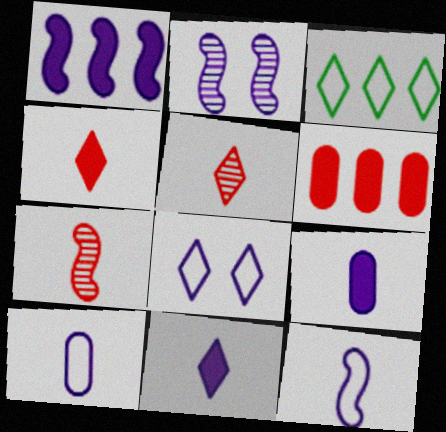[[1, 2, 12]]